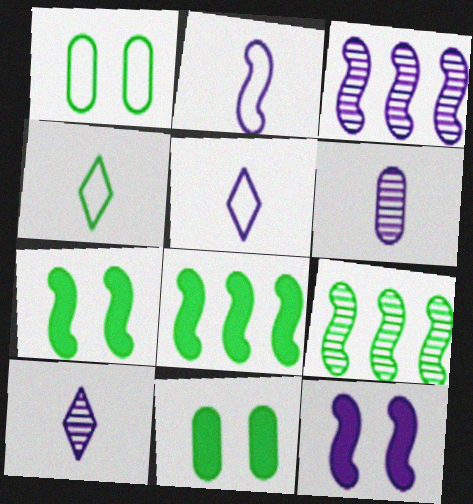[[2, 3, 12], 
[4, 9, 11]]